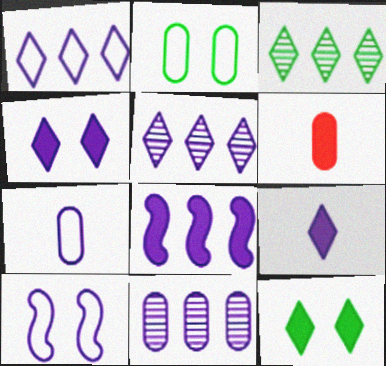[[1, 7, 10], 
[1, 8, 11], 
[2, 6, 11], 
[3, 6, 10], 
[6, 8, 12], 
[9, 10, 11]]